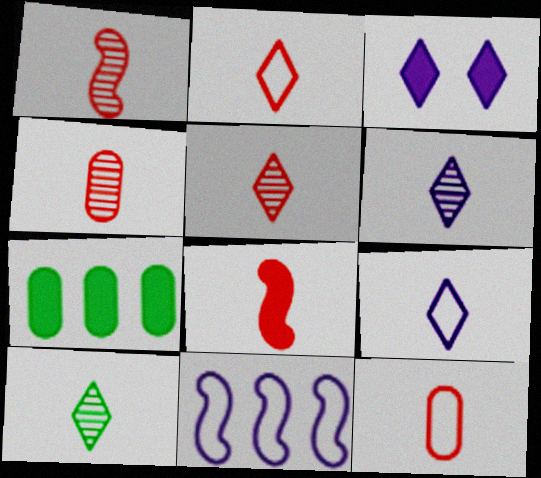[[1, 4, 5], 
[2, 4, 8], 
[3, 7, 8], 
[5, 6, 10], 
[5, 8, 12]]